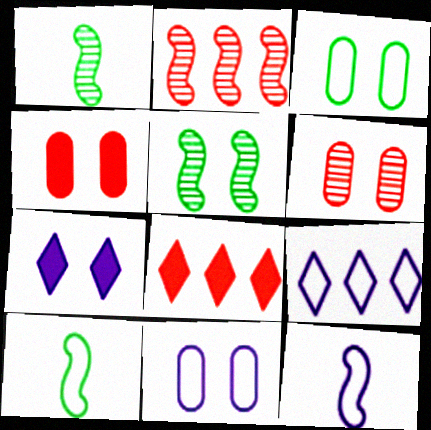[[1, 4, 9], 
[1, 8, 11], 
[9, 11, 12]]